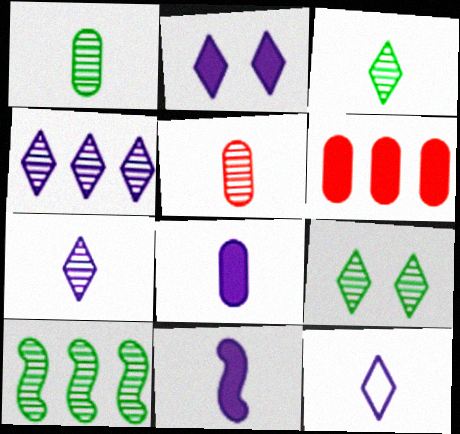[[1, 9, 10], 
[2, 4, 12]]